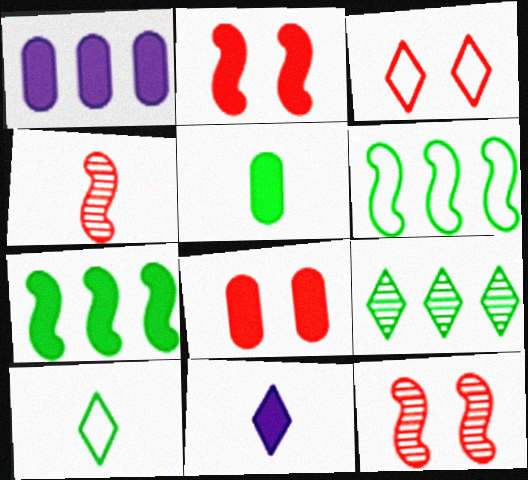[[1, 5, 8], 
[1, 10, 12], 
[3, 8, 12], 
[3, 9, 11], 
[7, 8, 11]]